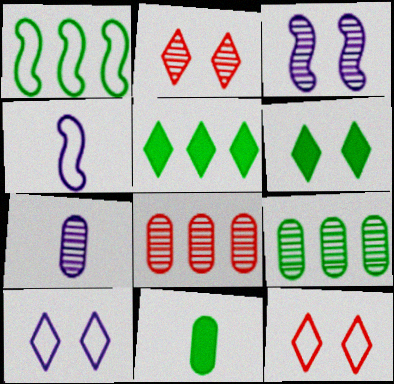[[1, 5, 9], 
[2, 6, 10], 
[4, 6, 8]]